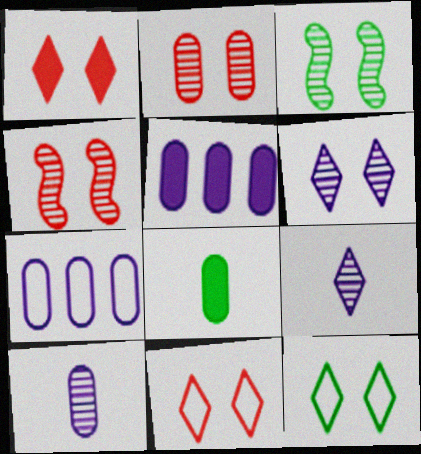[[1, 6, 12], 
[2, 3, 6], 
[2, 7, 8]]